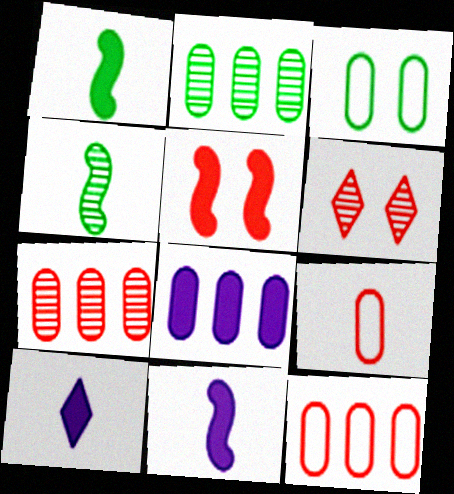[[2, 8, 12], 
[4, 9, 10]]